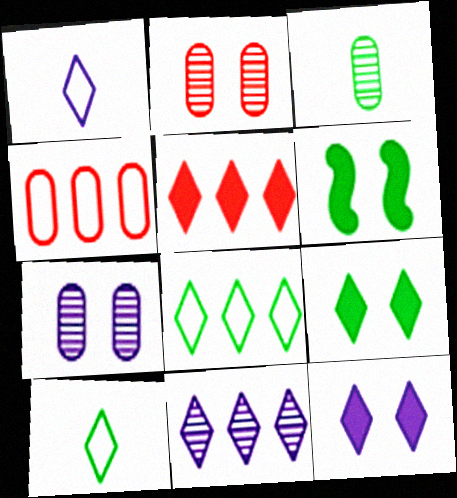[[1, 11, 12], 
[3, 6, 8], 
[5, 8, 11]]